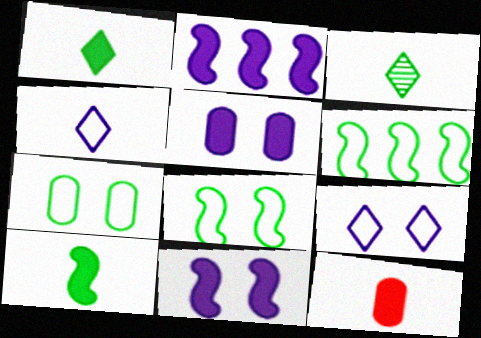[]